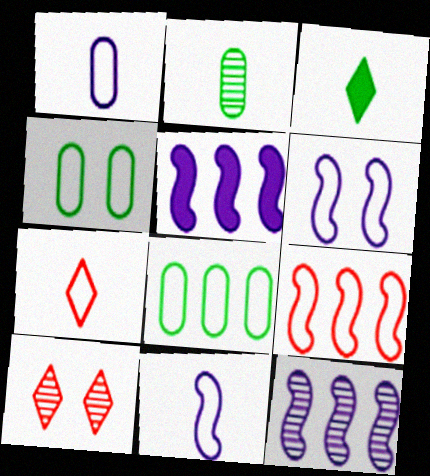[[2, 10, 12], 
[6, 7, 8]]